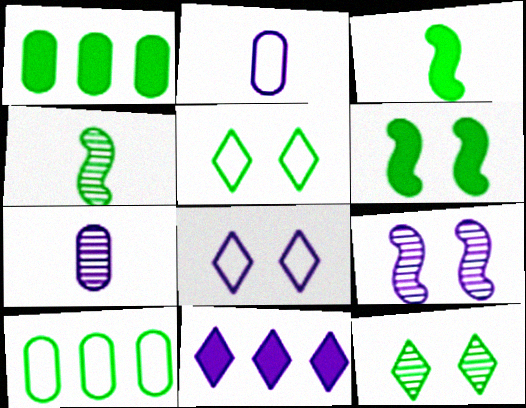[[1, 4, 5], 
[2, 9, 11], 
[3, 10, 12]]